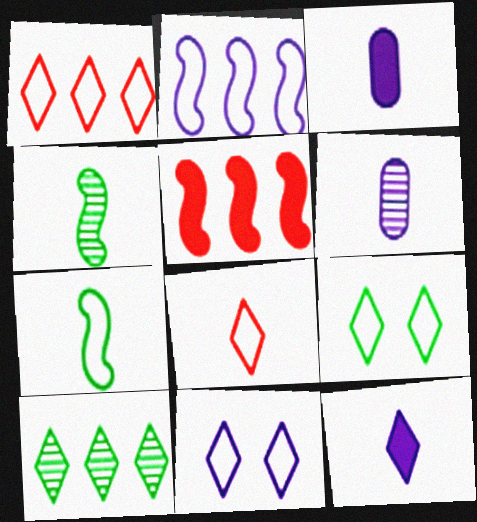[[3, 4, 8], 
[5, 6, 9]]